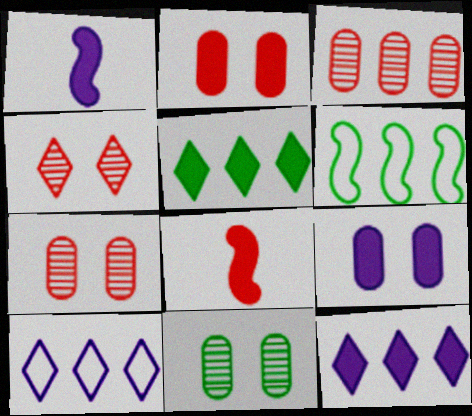[[1, 2, 5], 
[1, 9, 12], 
[3, 6, 12], 
[5, 8, 9], 
[8, 10, 11]]